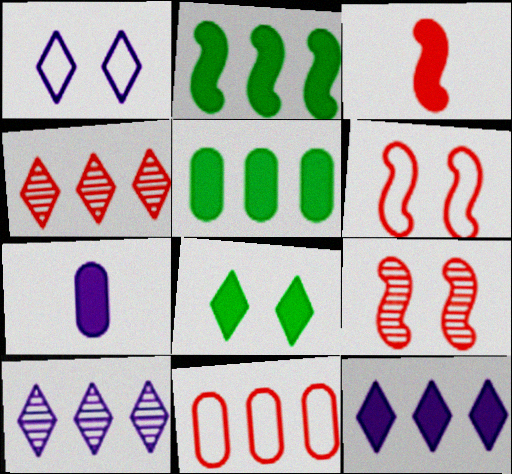[[2, 10, 11]]